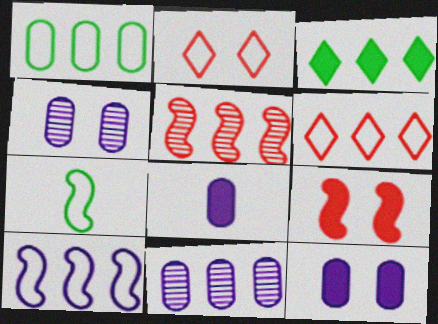[[1, 6, 10], 
[3, 8, 9]]